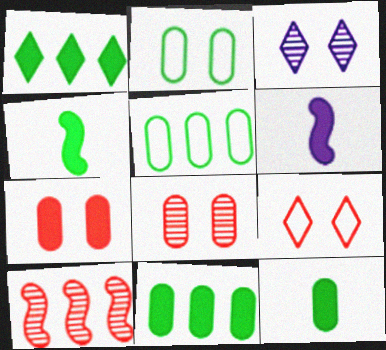[[1, 6, 7]]